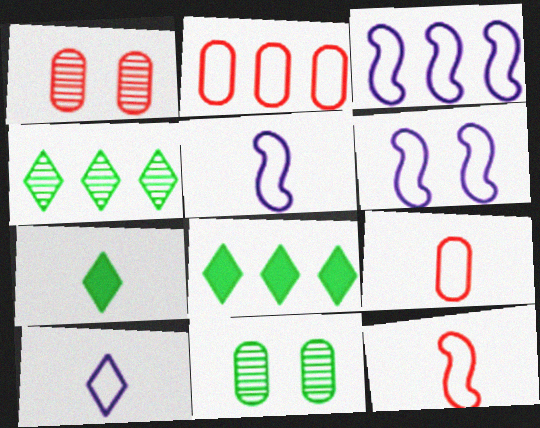[[1, 3, 7], 
[1, 5, 8], 
[3, 5, 6]]